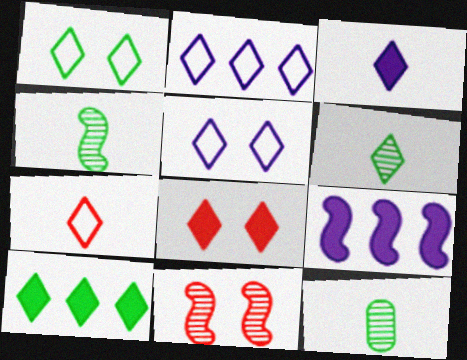[[1, 2, 7], 
[1, 6, 10], 
[2, 6, 8], 
[3, 6, 7], 
[3, 8, 10], 
[4, 6, 12]]